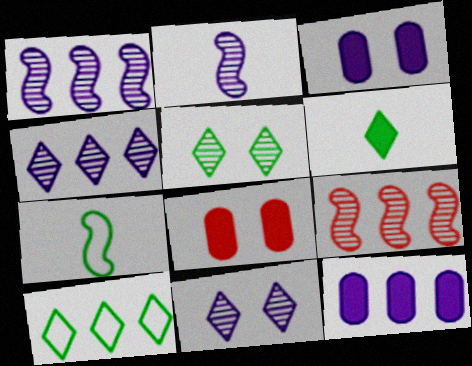[[2, 8, 10], 
[4, 7, 8], 
[5, 6, 10], 
[9, 10, 12]]